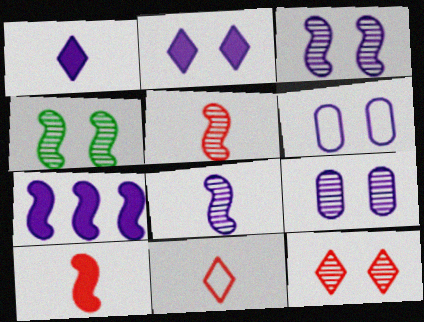[[2, 3, 6], 
[4, 9, 12]]